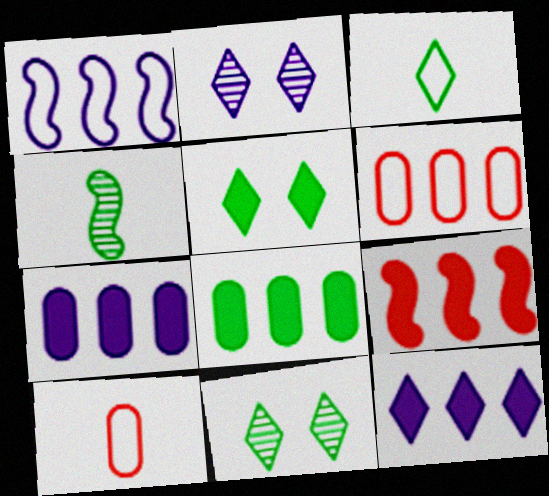[[8, 9, 12]]